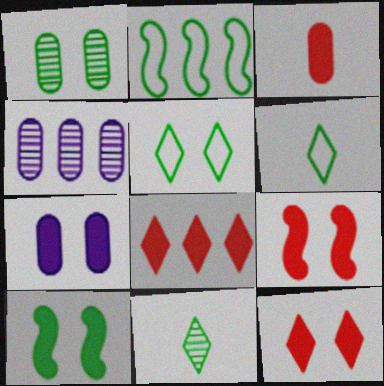[[1, 5, 10], 
[2, 4, 8], 
[3, 8, 9], 
[4, 6, 9], 
[7, 10, 12]]